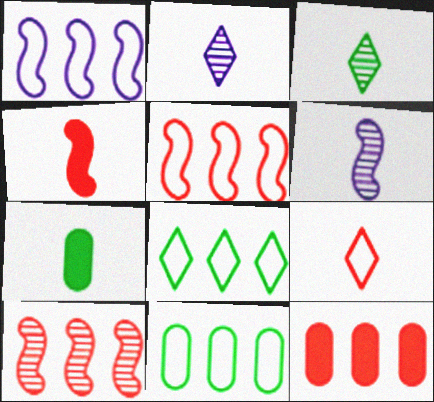[[6, 7, 9]]